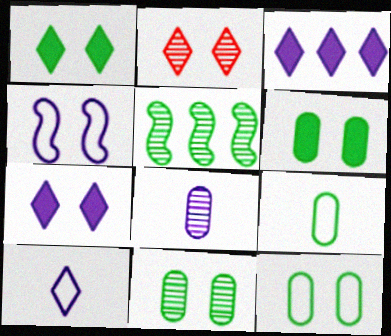[[1, 5, 9], 
[2, 4, 6], 
[2, 5, 8], 
[3, 4, 8], 
[6, 11, 12]]